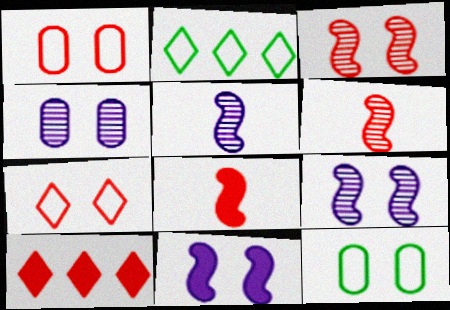[[1, 6, 10], 
[2, 4, 8], 
[5, 10, 12]]